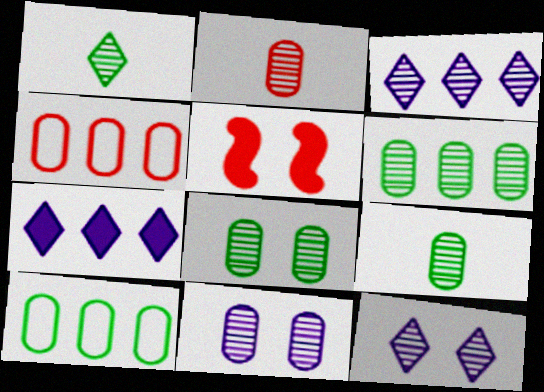[[2, 6, 11], 
[6, 8, 9]]